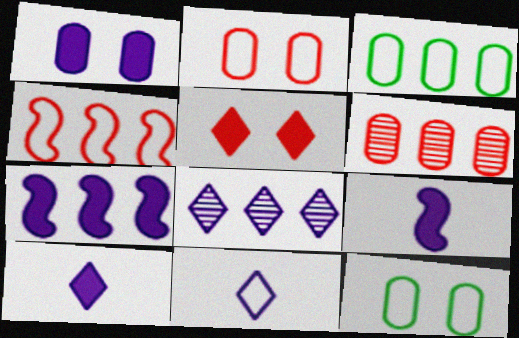[[1, 7, 10], 
[4, 11, 12]]